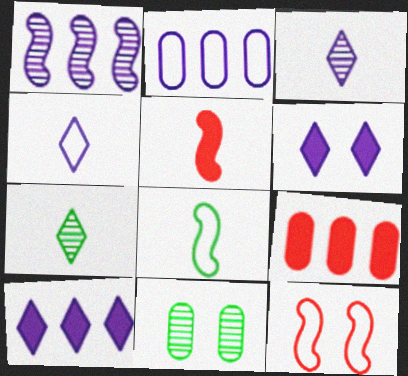[[1, 2, 10], 
[6, 11, 12]]